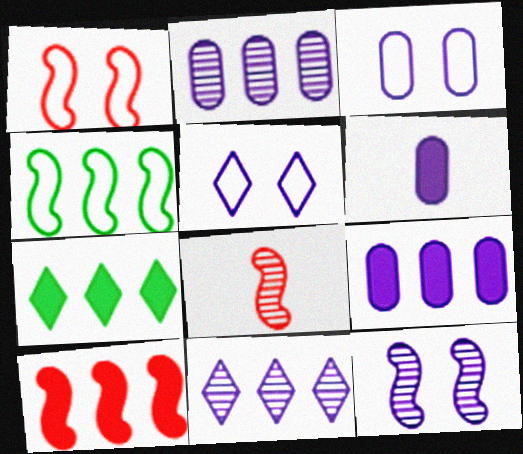[[1, 8, 10], 
[2, 3, 6], 
[3, 7, 8], 
[7, 9, 10]]